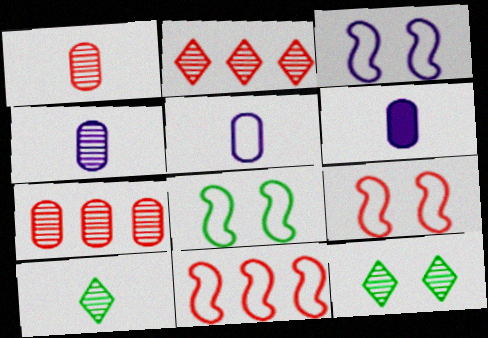[[2, 6, 8], 
[3, 8, 9], 
[4, 5, 6], 
[6, 11, 12]]